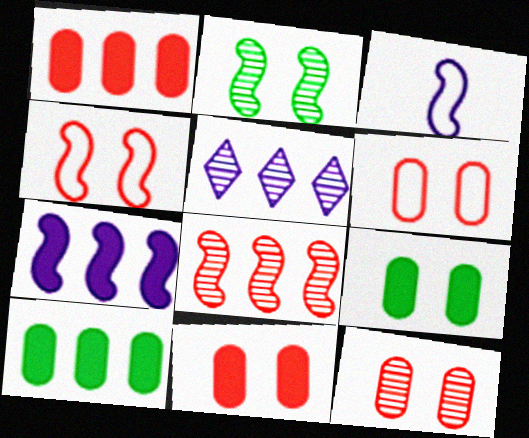[[6, 11, 12]]